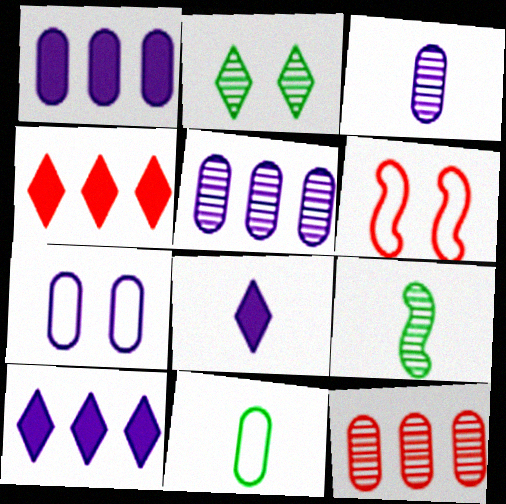[[1, 3, 7], 
[4, 7, 9]]